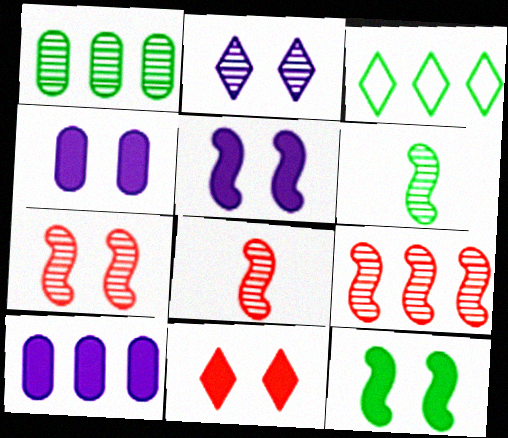[[1, 2, 8], 
[3, 4, 8], 
[3, 9, 10], 
[4, 11, 12], 
[7, 8, 9]]